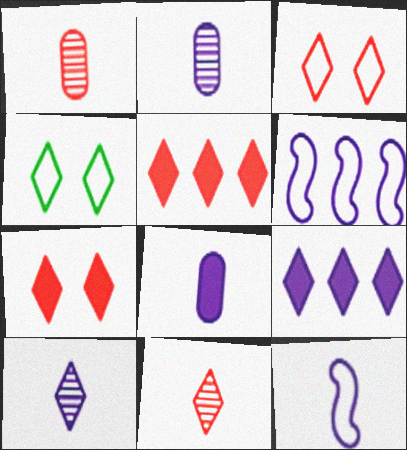[[3, 5, 11], 
[4, 5, 10], 
[4, 9, 11], 
[8, 10, 12]]